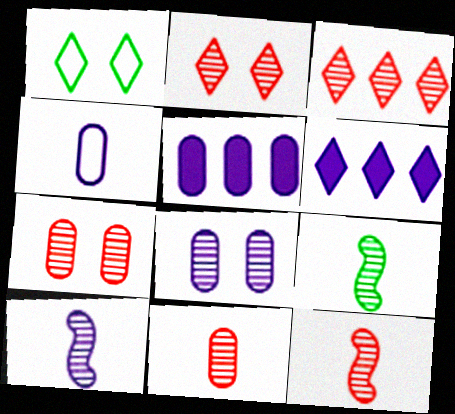[[1, 5, 12], 
[3, 7, 12], 
[3, 8, 9], 
[4, 5, 8], 
[9, 10, 12]]